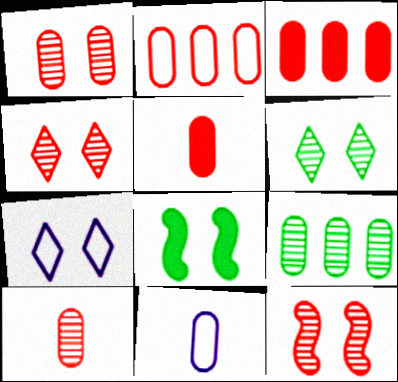[[1, 2, 5], 
[1, 4, 12], 
[1, 7, 8]]